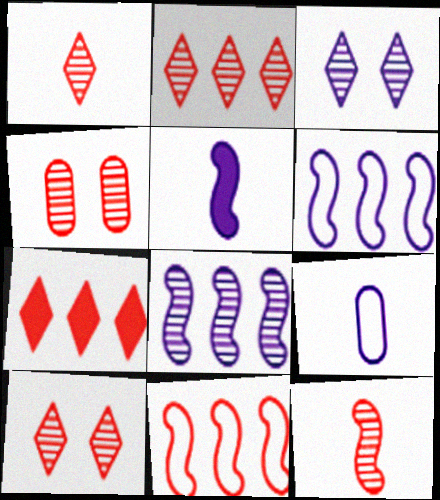[[1, 2, 10], 
[2, 4, 12]]